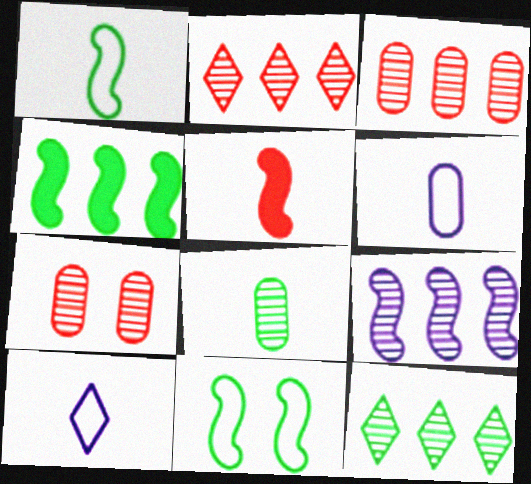[[3, 9, 12], 
[4, 7, 10], 
[5, 8, 10], 
[5, 9, 11]]